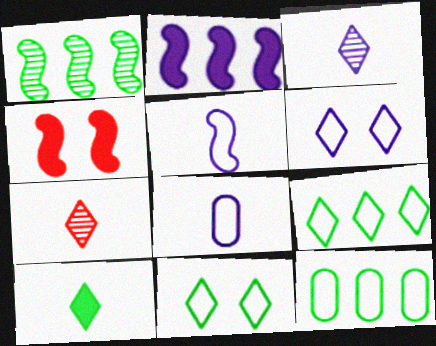[[1, 4, 5], 
[3, 4, 12]]